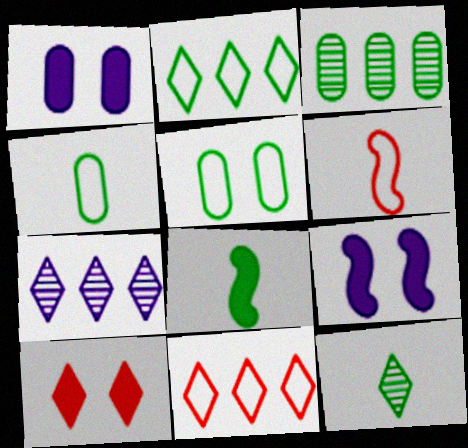[[4, 8, 12]]